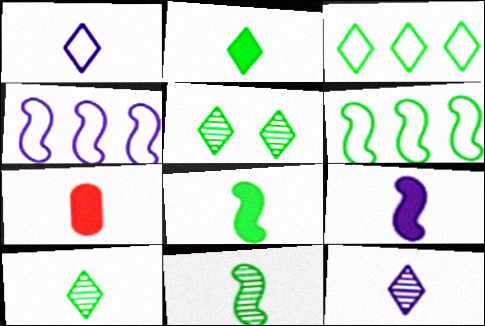[[1, 7, 11], 
[2, 3, 5], 
[2, 7, 9], 
[4, 5, 7]]